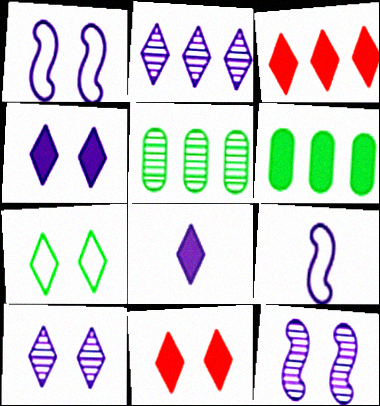[[5, 9, 11], 
[7, 10, 11]]